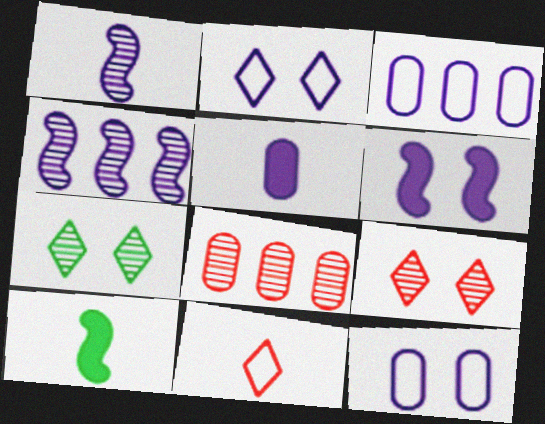[[1, 7, 8], 
[2, 4, 5], 
[2, 8, 10], 
[3, 9, 10]]